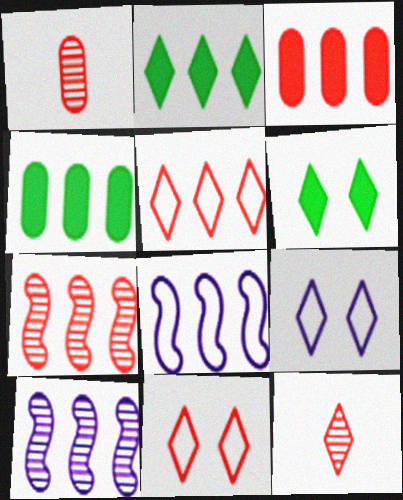[[1, 6, 8], 
[2, 9, 12], 
[3, 5, 7], 
[4, 5, 10]]